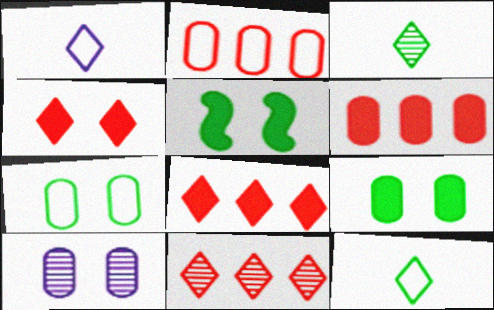[]